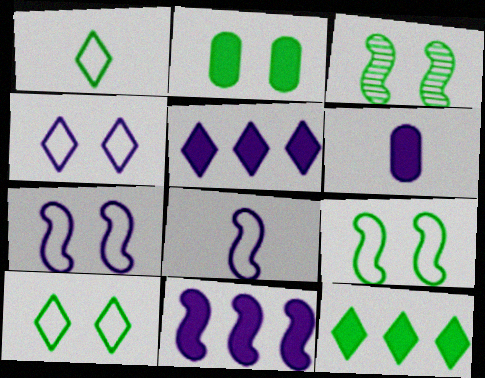[[2, 3, 10]]